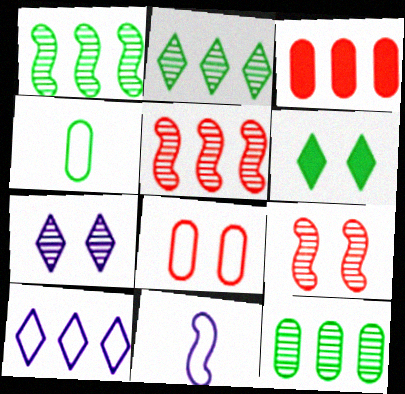[[1, 2, 12], 
[1, 3, 10], 
[1, 4, 6]]